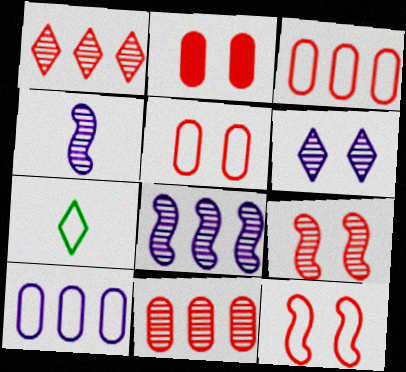[[2, 7, 8], 
[7, 10, 12]]